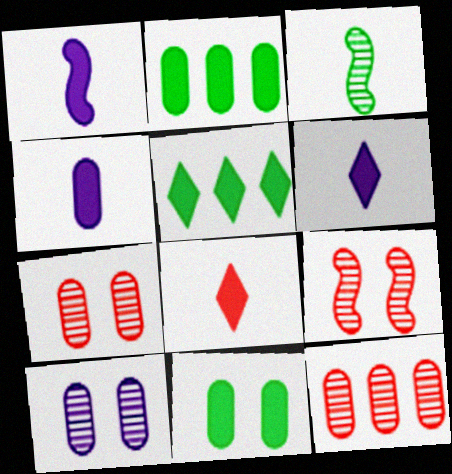[[1, 4, 6]]